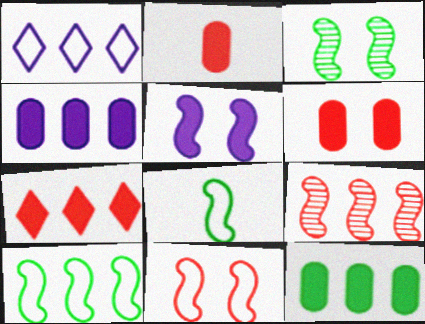[[1, 2, 3], 
[1, 9, 12], 
[3, 5, 11], 
[5, 8, 9]]